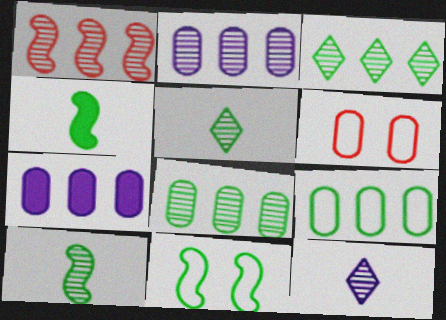[[1, 2, 3]]